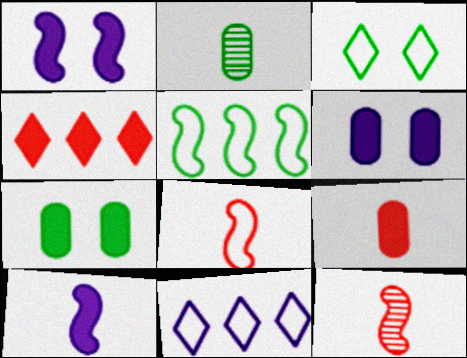[[1, 5, 12], 
[4, 7, 10], 
[7, 11, 12]]